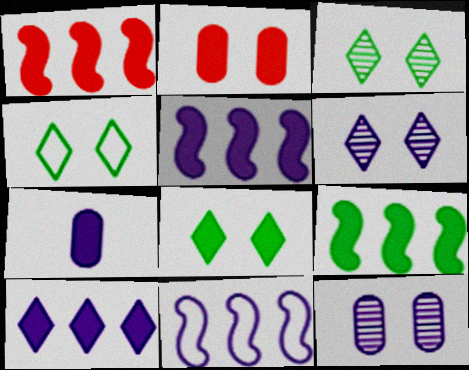[[1, 5, 9], 
[1, 7, 8], 
[3, 4, 8], 
[6, 7, 11]]